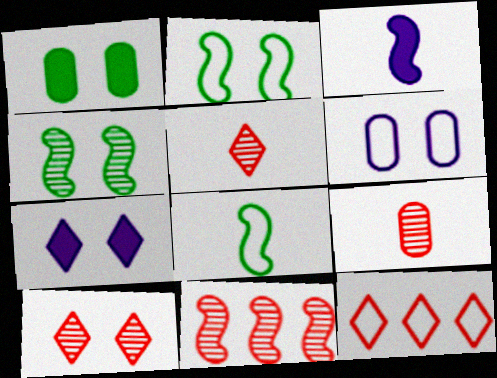[[2, 3, 11], 
[6, 8, 12], 
[9, 10, 11]]